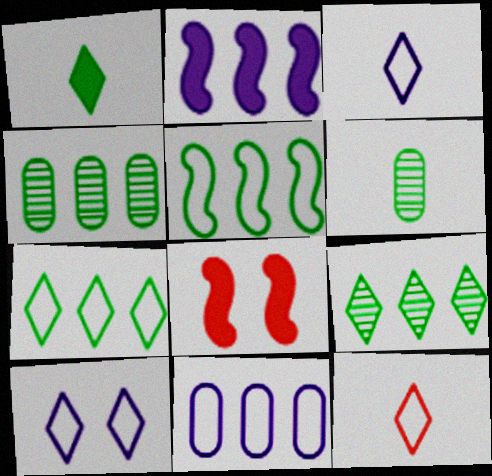[[3, 4, 8], 
[7, 10, 12]]